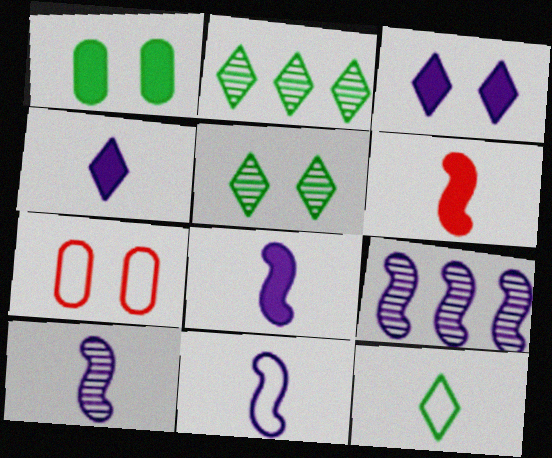[[2, 7, 8], 
[8, 10, 11]]